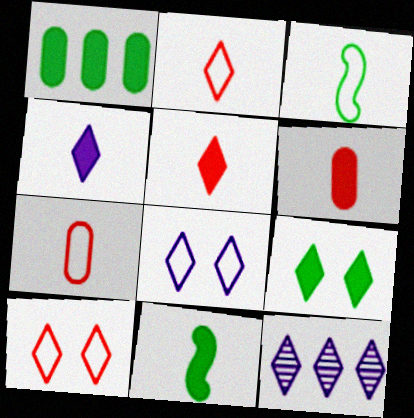[[1, 9, 11], 
[2, 9, 12], 
[4, 6, 11], 
[4, 8, 12]]